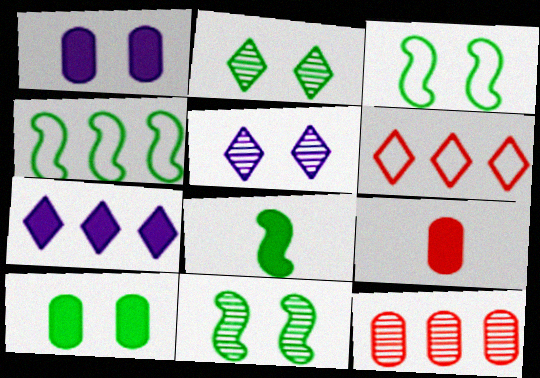[[2, 3, 10], 
[4, 5, 9], 
[4, 7, 12], 
[4, 8, 11]]